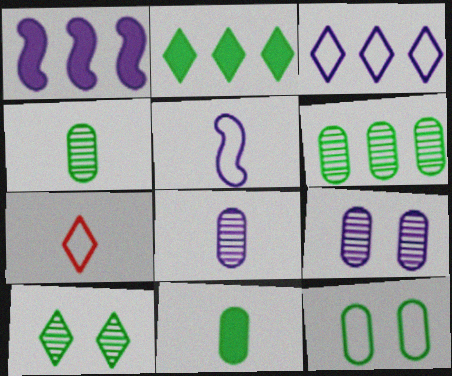[[6, 11, 12]]